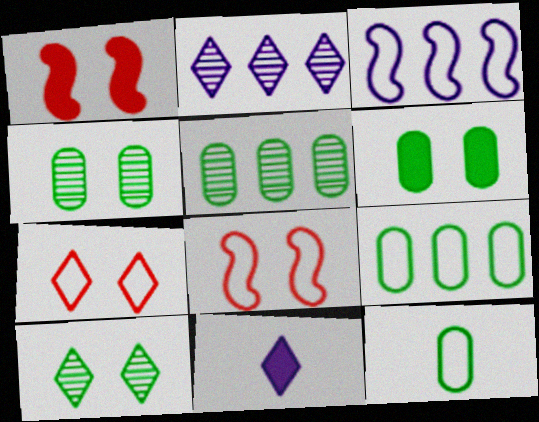[[1, 2, 12], 
[3, 7, 12], 
[5, 6, 12], 
[5, 8, 11]]